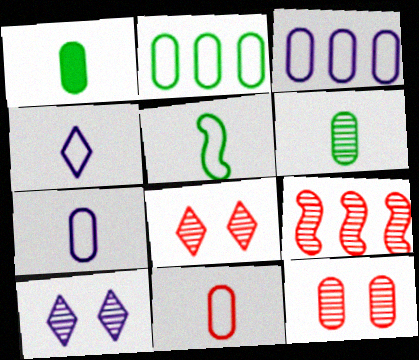[[1, 3, 12], 
[4, 5, 11], 
[6, 9, 10]]